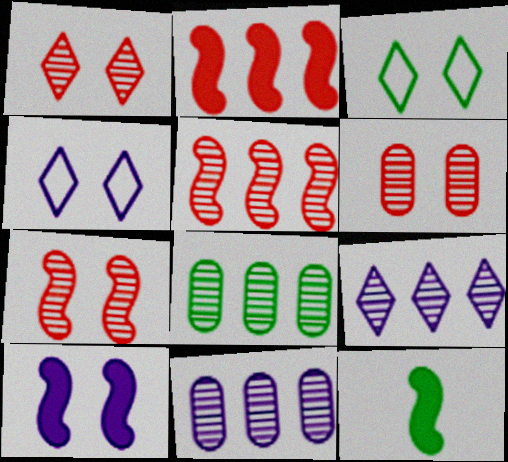[[1, 6, 7], 
[2, 10, 12], 
[3, 6, 10], 
[3, 8, 12], 
[5, 8, 9]]